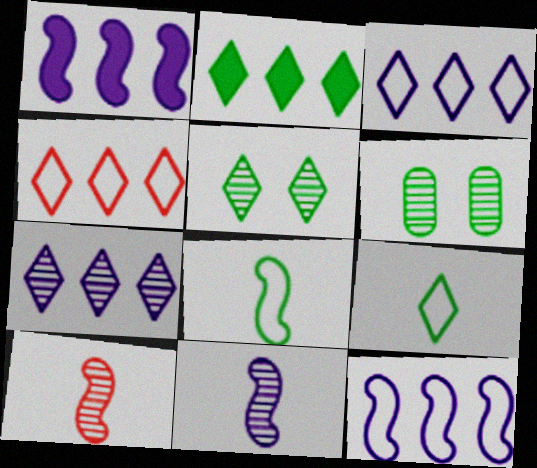[[2, 4, 7], 
[2, 5, 9], 
[2, 6, 8], 
[6, 7, 10]]